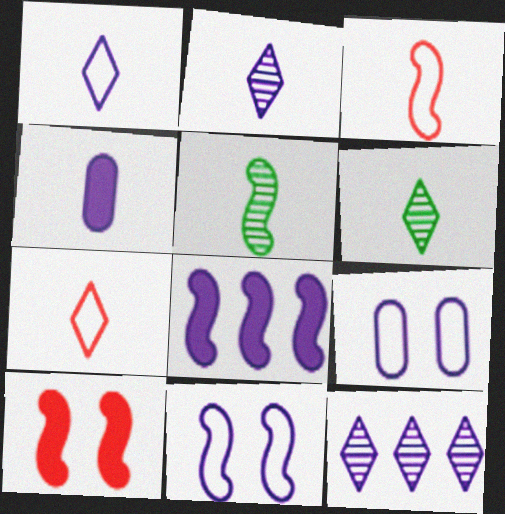[[2, 8, 9], 
[3, 4, 6], 
[4, 5, 7], 
[4, 11, 12]]